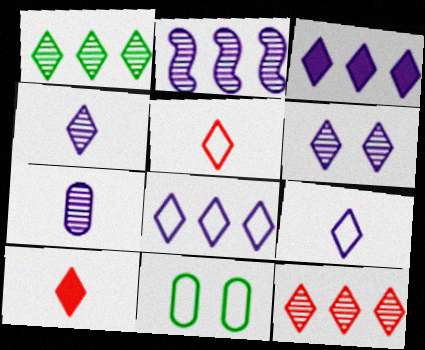[[2, 6, 7], 
[2, 10, 11], 
[3, 6, 9]]